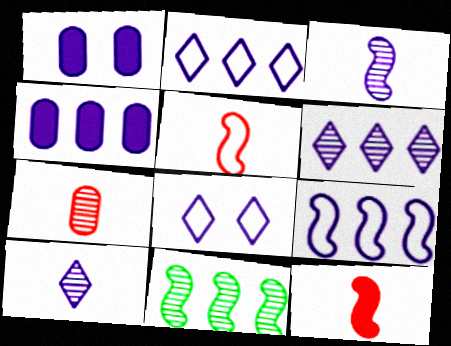[[1, 2, 3], 
[1, 9, 10], 
[3, 4, 8], 
[4, 6, 9]]